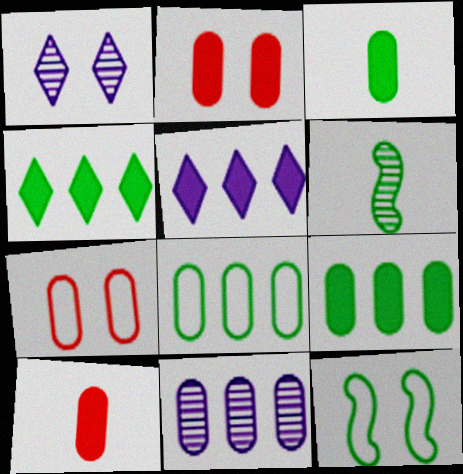[[1, 2, 12], 
[3, 7, 11], 
[5, 6, 7]]